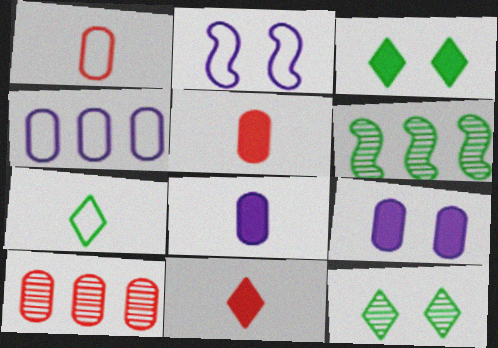[]